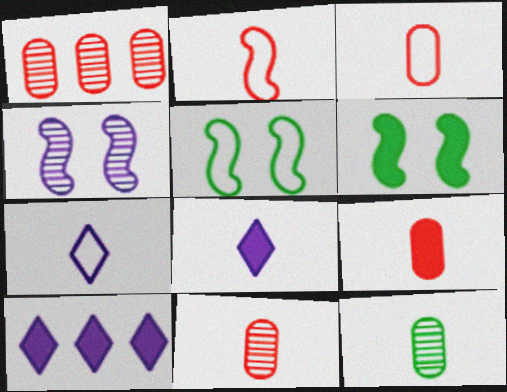[[1, 5, 8], 
[1, 6, 7], 
[2, 8, 12], 
[3, 9, 11], 
[5, 10, 11], 
[6, 9, 10]]